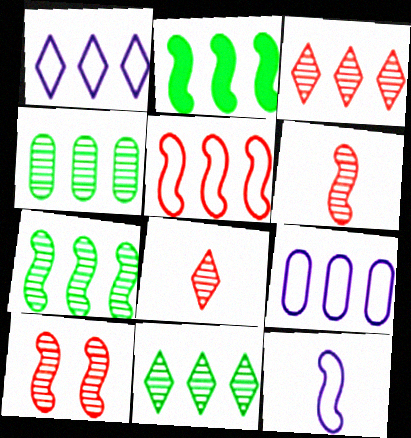[[2, 3, 9], 
[2, 10, 12], 
[4, 7, 11]]